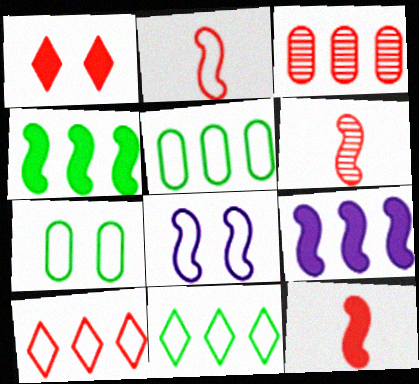[[1, 2, 3], 
[2, 6, 12], 
[3, 9, 11], 
[4, 6, 8]]